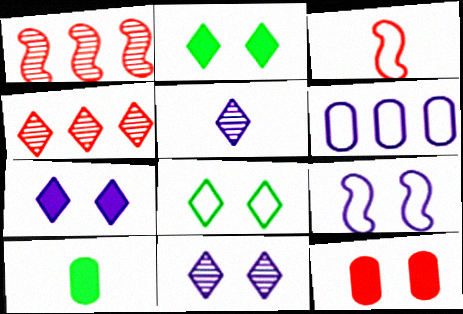[[3, 4, 12], 
[3, 5, 10], 
[3, 6, 8], 
[4, 9, 10]]